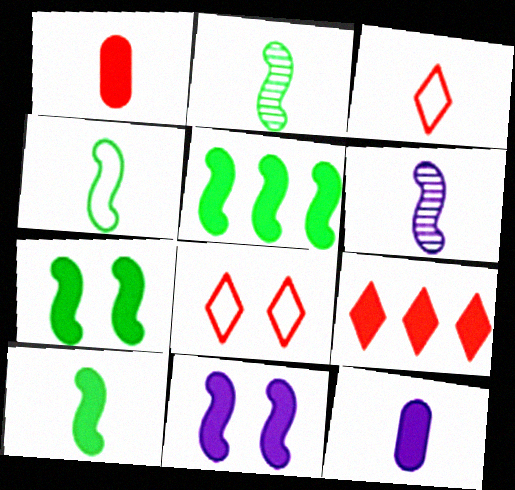[[2, 3, 12], 
[2, 4, 10], 
[5, 7, 10], 
[7, 9, 12]]